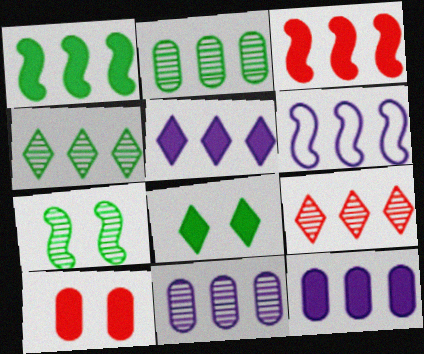[[5, 6, 11]]